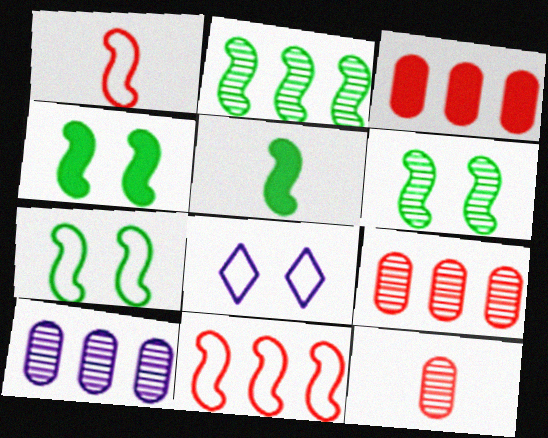[[2, 5, 7], 
[4, 6, 7], 
[5, 8, 9]]